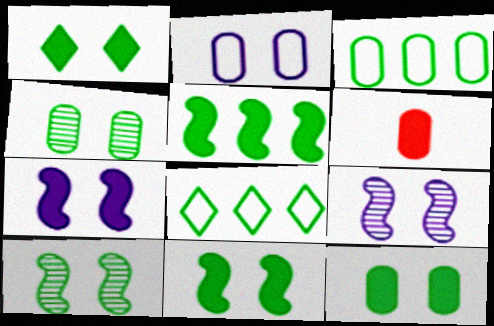[[1, 11, 12], 
[6, 8, 9]]